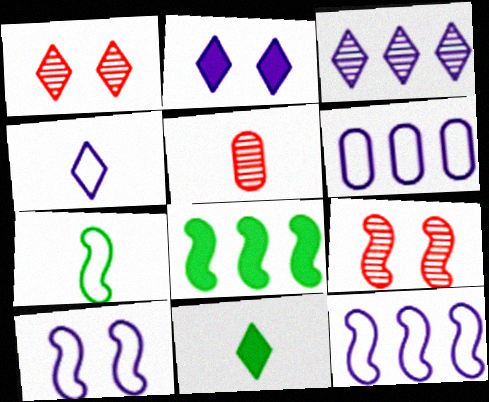[[2, 3, 4], 
[4, 6, 10], 
[6, 9, 11]]